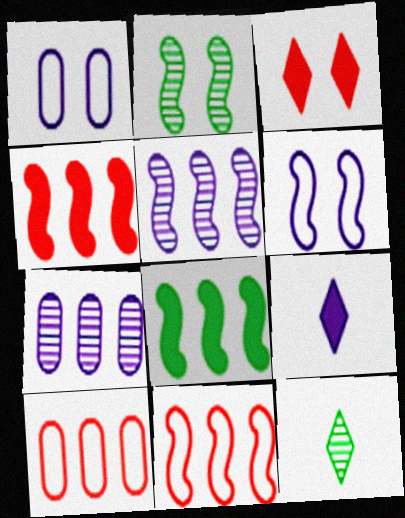[[1, 2, 3], 
[1, 4, 12], 
[1, 5, 9], 
[2, 9, 10], 
[5, 8, 11], 
[6, 7, 9]]